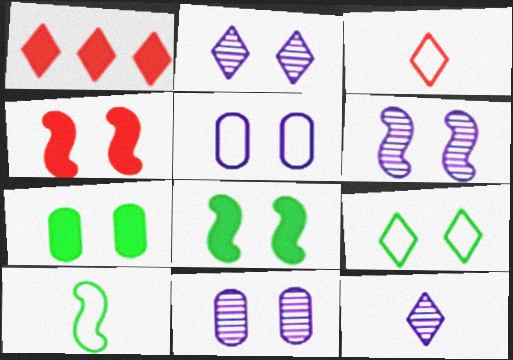[[1, 9, 12], 
[1, 10, 11], 
[2, 6, 11], 
[4, 9, 11]]